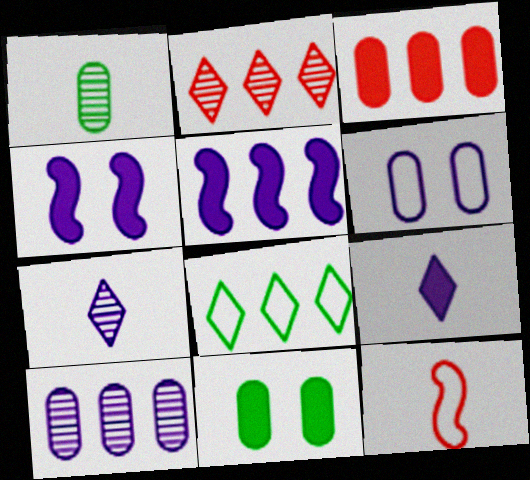[[1, 3, 6], 
[1, 9, 12], 
[5, 6, 7], 
[6, 8, 12]]